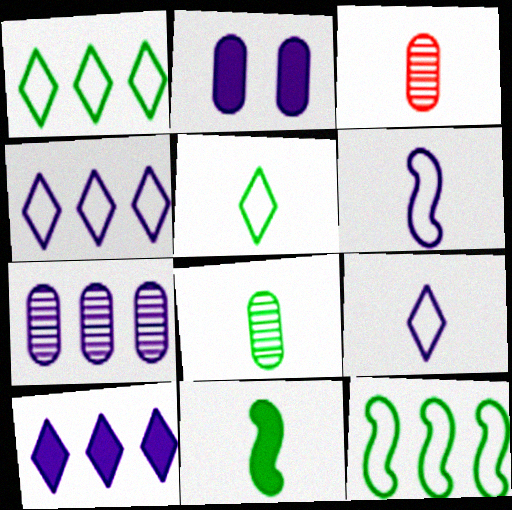[[3, 9, 11], 
[5, 8, 11]]